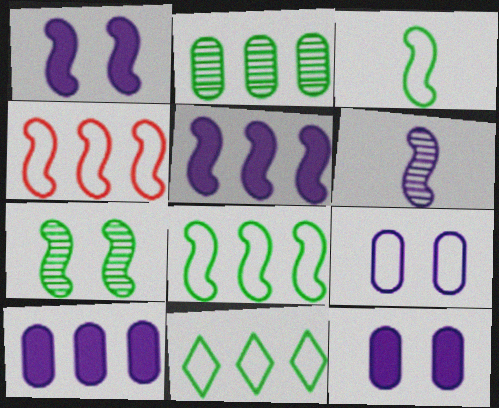[]